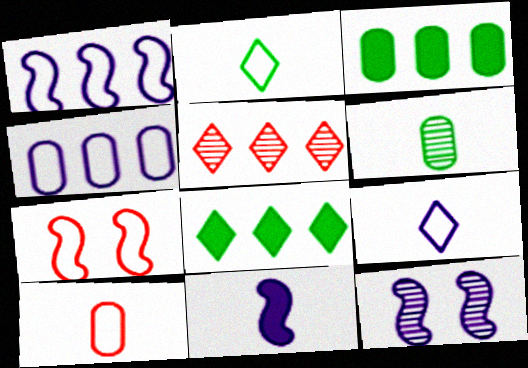[[1, 3, 5], 
[1, 11, 12], 
[2, 4, 7], 
[5, 6, 12], 
[8, 10, 12]]